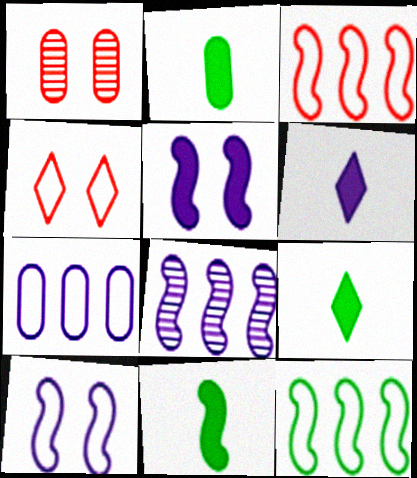[[1, 2, 7], 
[1, 6, 12], 
[2, 4, 8], 
[2, 9, 11]]